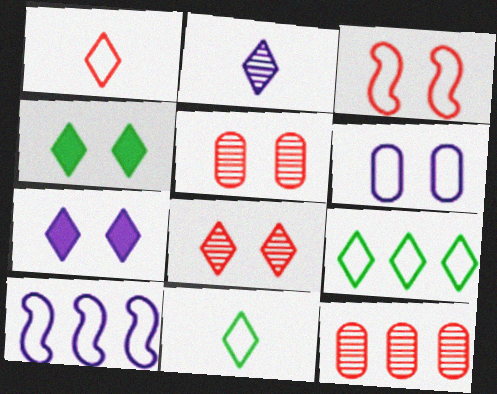[]